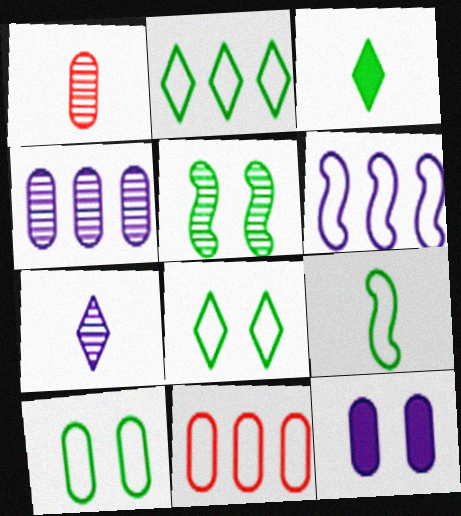[[2, 6, 11], 
[2, 9, 10], 
[6, 7, 12]]